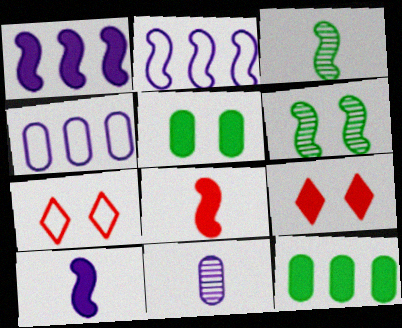[[2, 6, 8], 
[3, 4, 9], 
[9, 10, 12]]